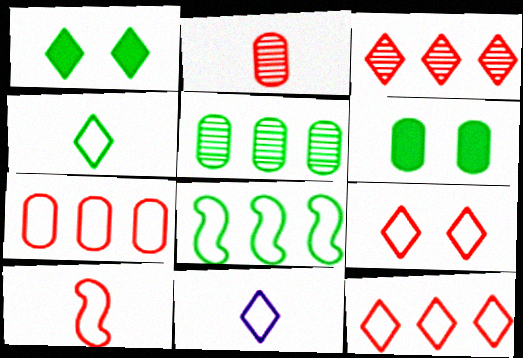[[1, 3, 11], 
[7, 9, 10]]